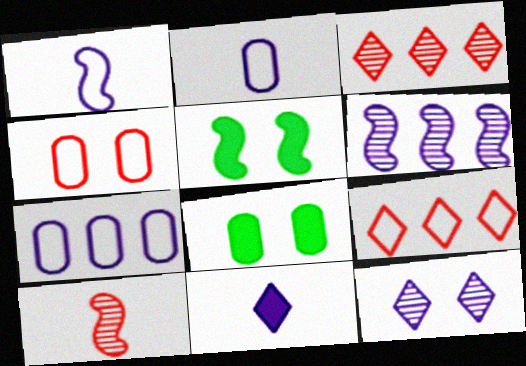[[1, 3, 8], 
[2, 3, 5], 
[4, 5, 12]]